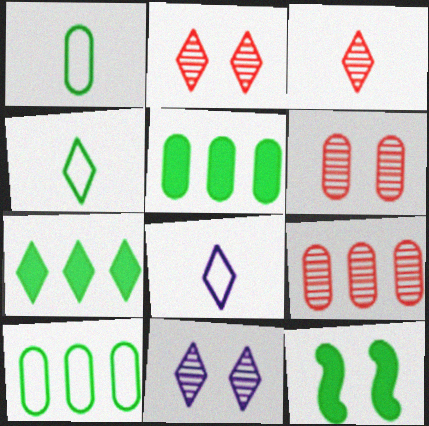[[2, 7, 8], 
[8, 9, 12]]